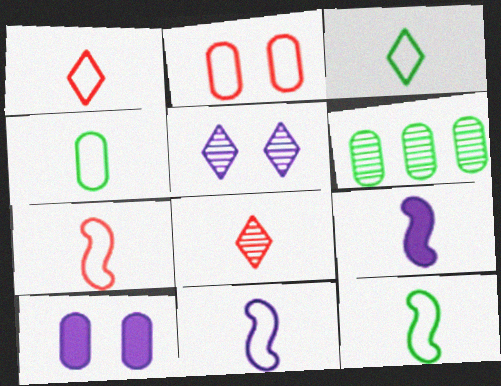[[1, 4, 11], 
[3, 4, 12], 
[4, 8, 9], 
[7, 11, 12]]